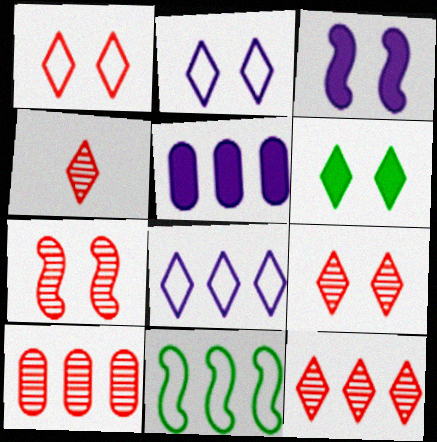[[2, 6, 9], 
[4, 6, 8], 
[4, 7, 10], 
[4, 9, 12], 
[5, 11, 12]]